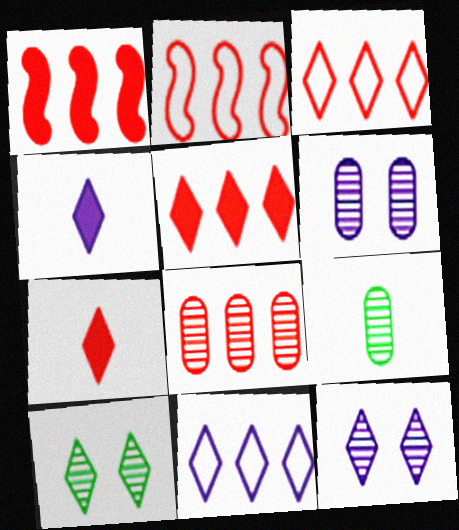[[1, 3, 8], 
[2, 5, 8], 
[3, 4, 10], 
[4, 11, 12], 
[6, 8, 9], 
[7, 10, 11]]